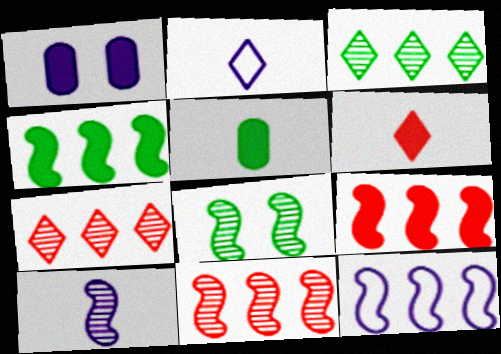[[1, 4, 6], 
[4, 11, 12], 
[8, 10, 11]]